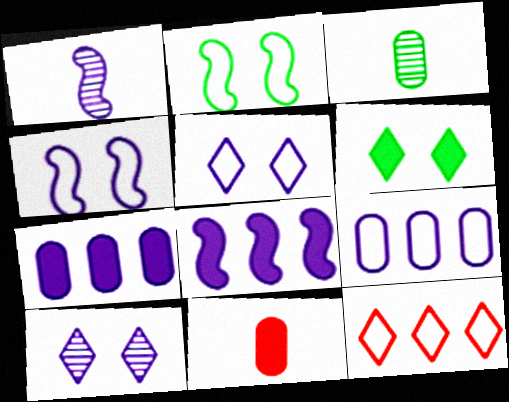[[1, 4, 8], 
[1, 5, 7], 
[6, 8, 11]]